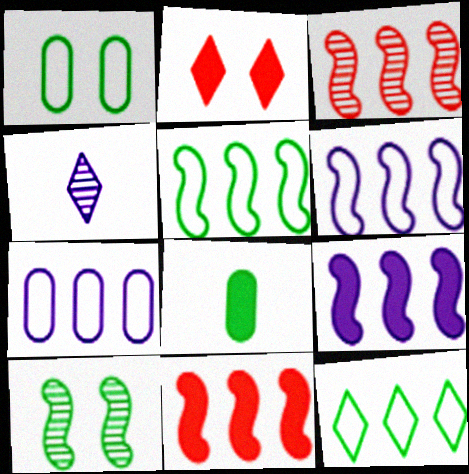[[1, 4, 11], 
[2, 4, 12], 
[2, 8, 9], 
[3, 5, 9], 
[8, 10, 12]]